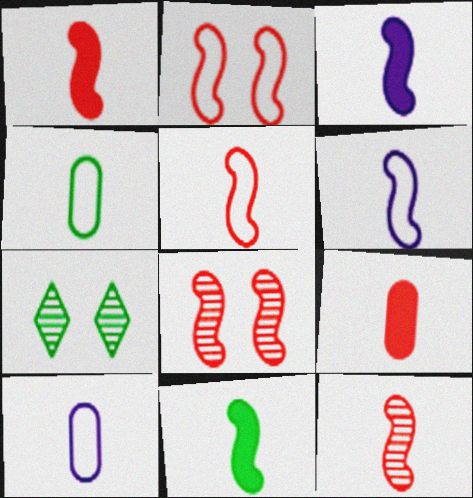[[1, 3, 11], 
[1, 5, 12], 
[6, 11, 12]]